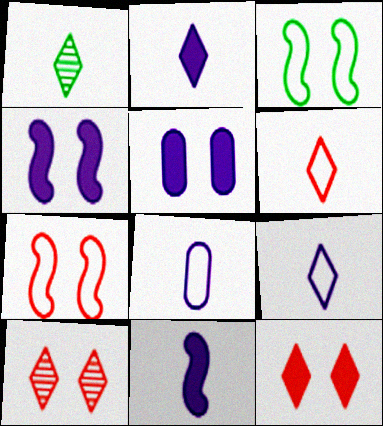[[1, 2, 6], 
[3, 5, 10]]